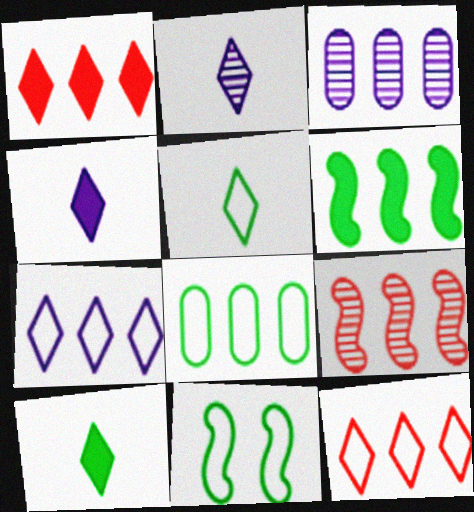[[3, 6, 12], 
[5, 8, 11]]